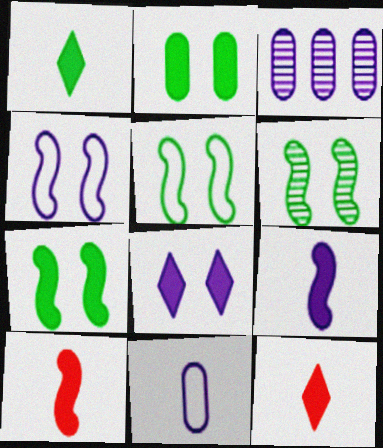[[3, 5, 12], 
[5, 6, 7]]